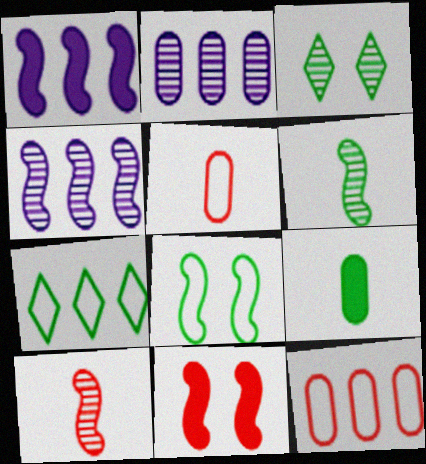[[1, 3, 5], 
[1, 8, 10], 
[2, 3, 10]]